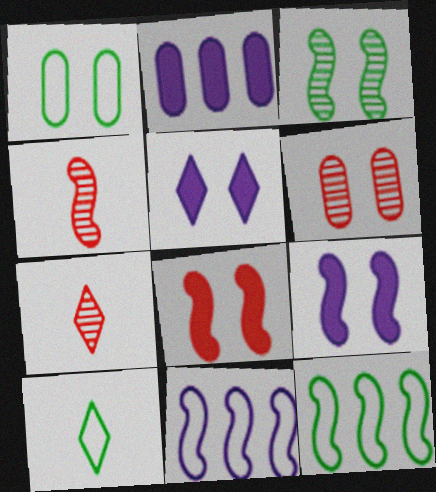[[1, 10, 12], 
[4, 9, 12]]